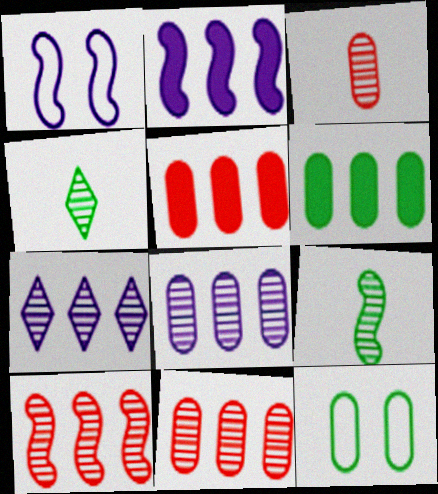[[1, 4, 5]]